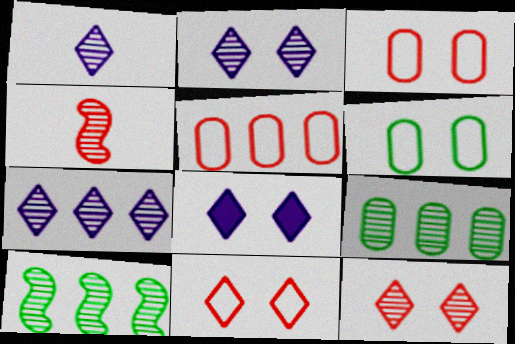[[1, 2, 7], 
[2, 4, 9]]